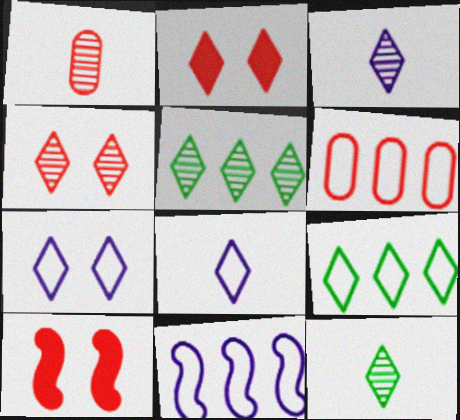[[2, 3, 9], 
[2, 5, 8], 
[3, 4, 5], 
[6, 9, 11]]